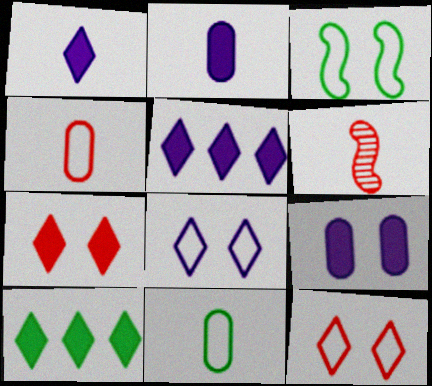[[1, 6, 11], 
[1, 7, 10]]